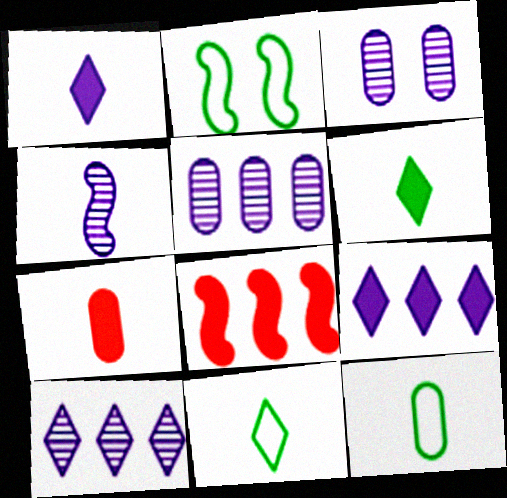[[2, 4, 8], 
[2, 7, 10], 
[3, 4, 10], 
[3, 8, 11], 
[4, 7, 11]]